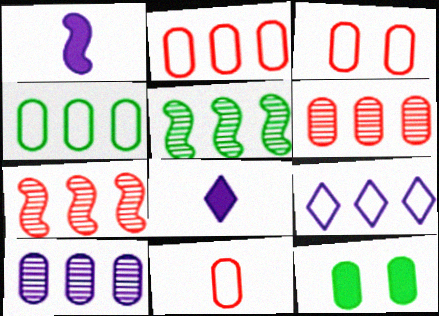[[2, 3, 11], 
[3, 5, 8], 
[10, 11, 12]]